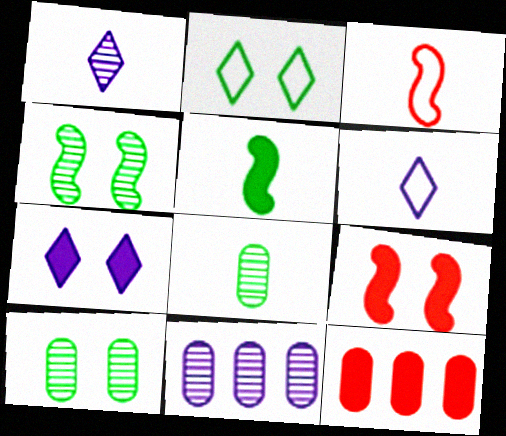[[4, 6, 12], 
[5, 7, 12]]